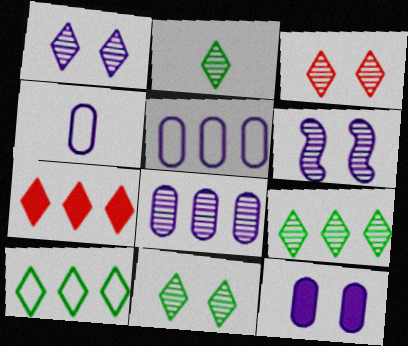[[1, 3, 11], 
[2, 9, 11], 
[4, 8, 12]]